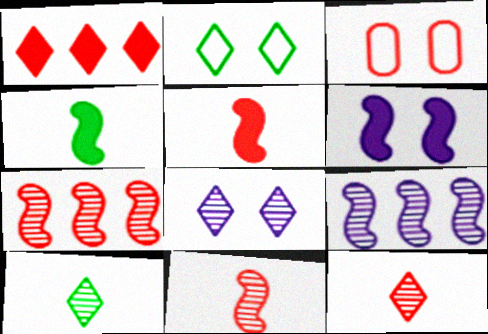[[1, 3, 11]]